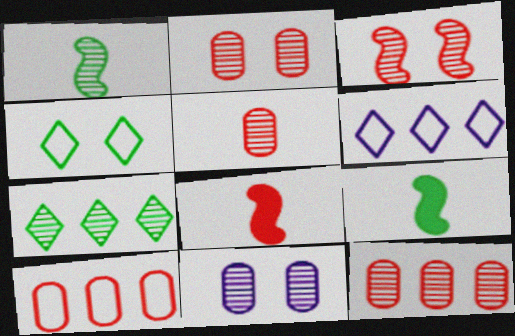[[2, 5, 12], 
[2, 6, 9]]